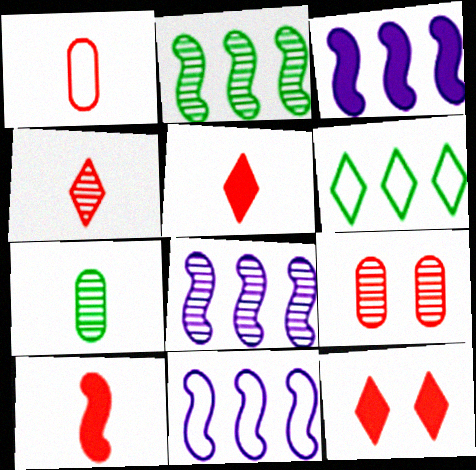[[1, 4, 10], 
[3, 8, 11], 
[7, 11, 12]]